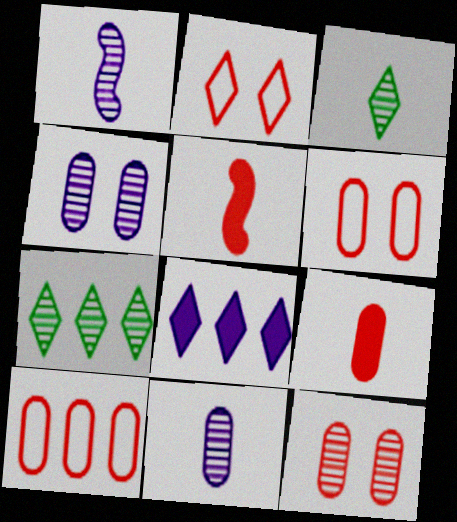[[1, 7, 12], 
[2, 3, 8], 
[9, 10, 12]]